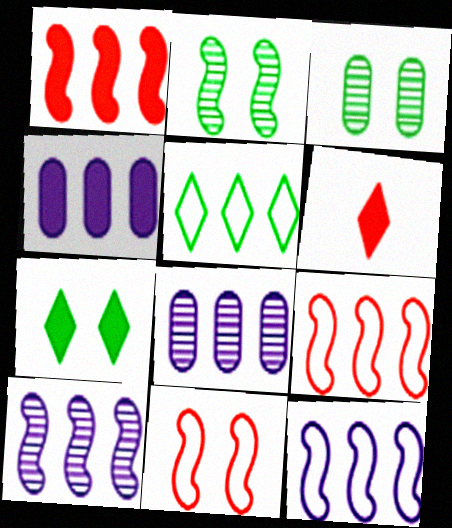[[1, 5, 8], 
[3, 6, 12]]